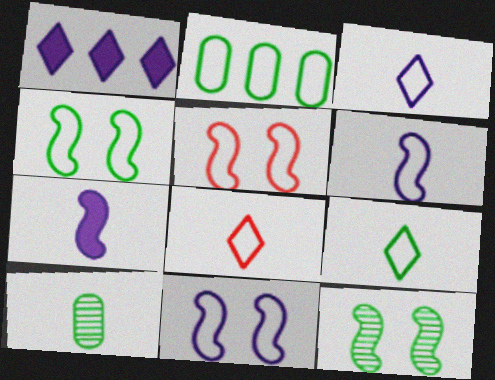[[1, 5, 10], 
[2, 3, 5], 
[2, 4, 9], 
[2, 8, 11], 
[3, 8, 9], 
[4, 5, 11], 
[7, 8, 10]]